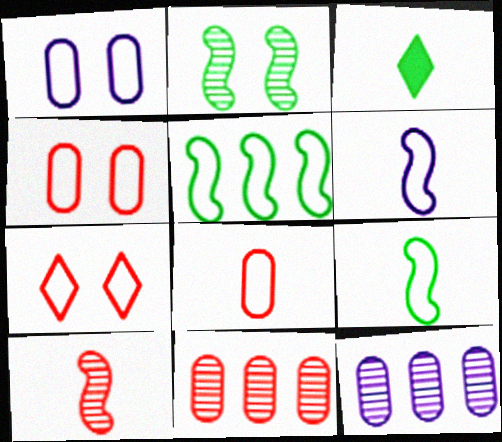[]